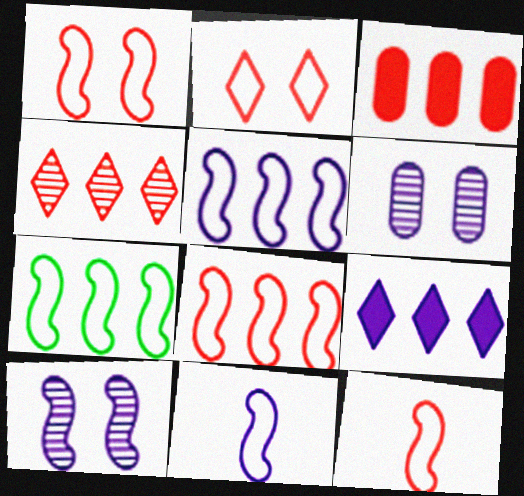[[1, 7, 11], 
[1, 8, 12], 
[3, 4, 8], 
[5, 7, 8], 
[6, 9, 11]]